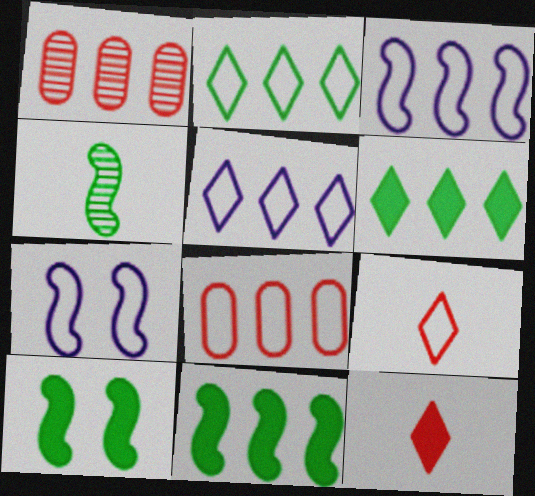[[1, 3, 6], 
[1, 5, 11], 
[2, 3, 8]]